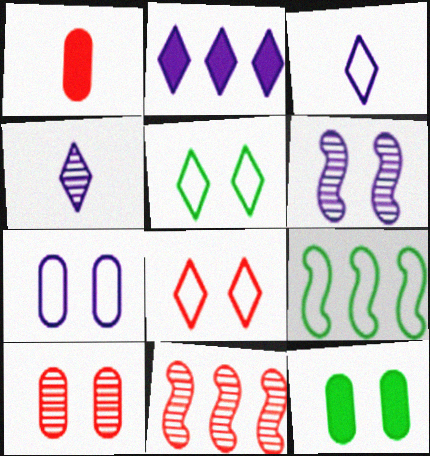[[1, 8, 11], 
[3, 11, 12], 
[6, 8, 12], 
[7, 10, 12]]